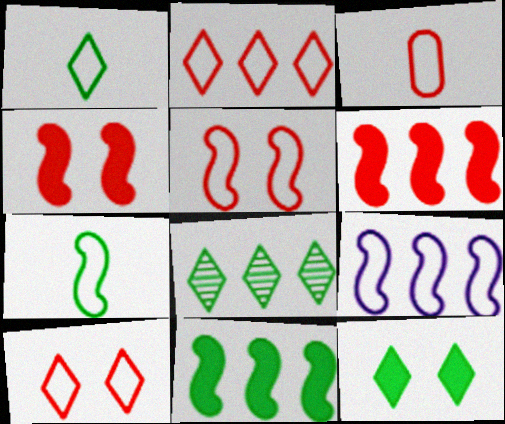[[1, 8, 12], 
[2, 3, 5], 
[5, 7, 9]]